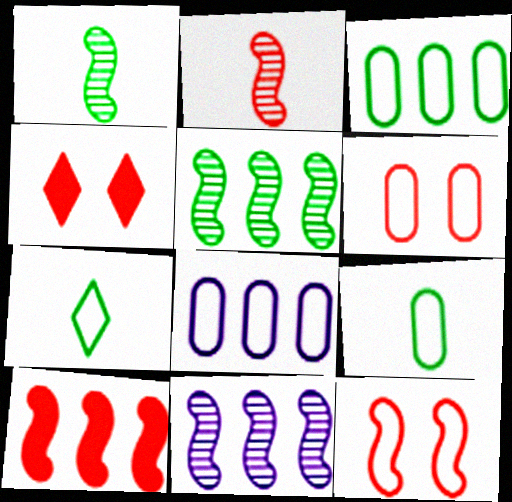[[1, 4, 8], 
[2, 10, 12], 
[4, 9, 11], 
[6, 8, 9], 
[7, 8, 12]]